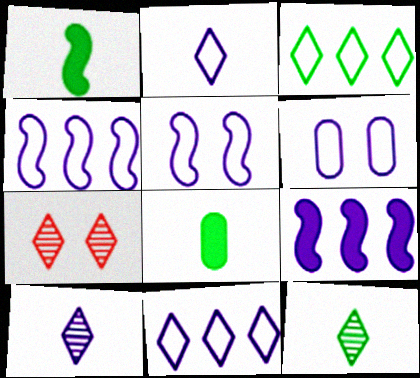[[2, 4, 6], 
[4, 7, 8], 
[6, 9, 10]]